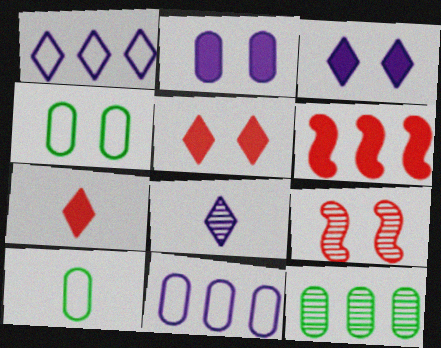[[1, 3, 8], 
[1, 6, 12], 
[3, 4, 9], 
[4, 6, 8], 
[8, 9, 12]]